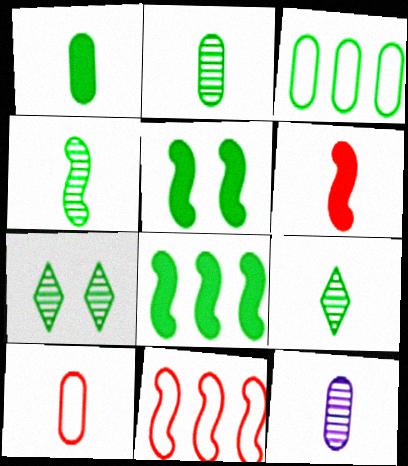[[1, 10, 12], 
[2, 4, 9], 
[3, 5, 9]]